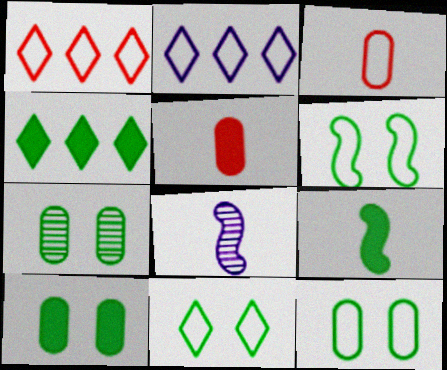[[1, 8, 10], 
[2, 3, 6], 
[4, 9, 10], 
[6, 11, 12], 
[7, 10, 12]]